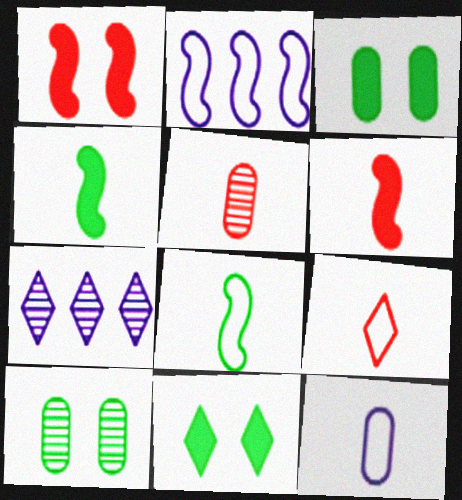[[2, 5, 11], 
[5, 6, 9], 
[7, 9, 11], 
[8, 9, 12]]